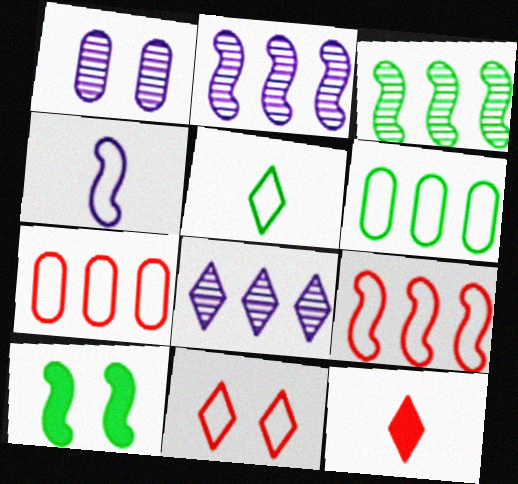[[1, 10, 11], 
[4, 6, 11]]